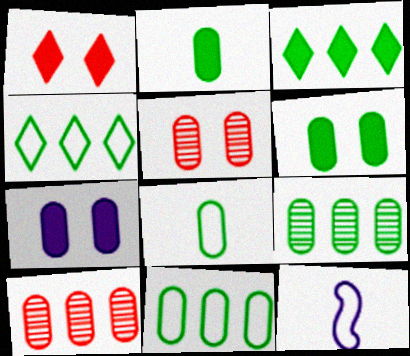[[1, 9, 12], 
[3, 5, 12], 
[6, 8, 9], 
[7, 8, 10]]